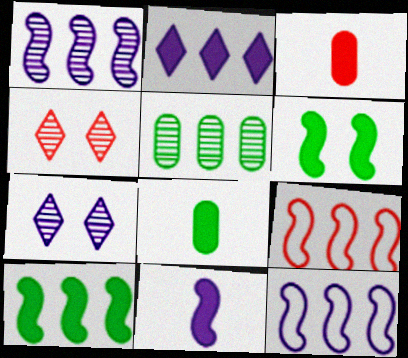[[1, 9, 10], 
[2, 3, 6], 
[2, 5, 9], 
[3, 4, 9], 
[4, 8, 12], 
[7, 8, 9]]